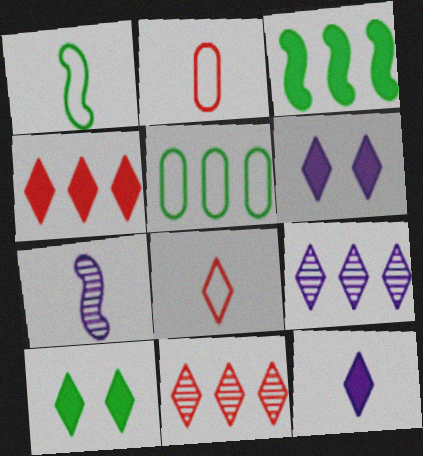[[4, 10, 12], 
[8, 9, 10]]